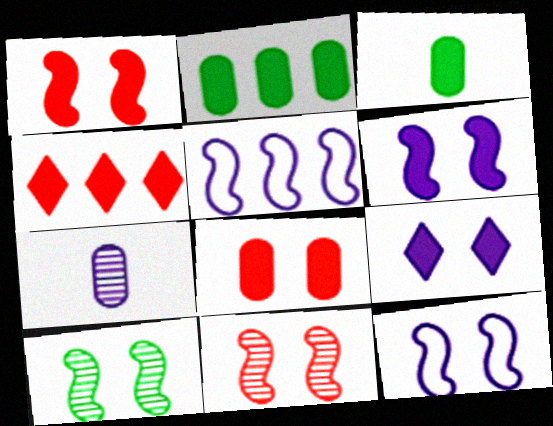[[1, 10, 12], 
[3, 4, 6], 
[5, 7, 9]]